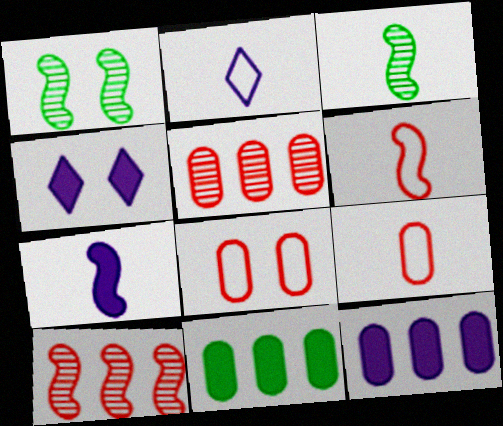[[1, 4, 8], 
[3, 6, 7], 
[4, 7, 12]]